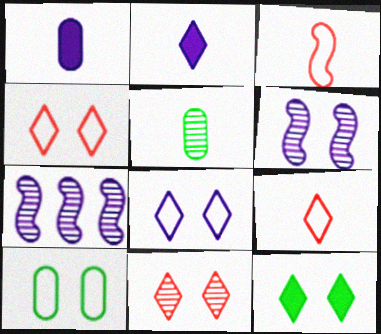[[1, 7, 8], 
[2, 3, 5], 
[5, 7, 11], 
[8, 11, 12]]